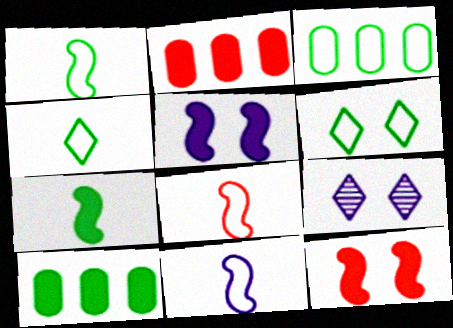[[1, 2, 9], 
[1, 3, 6], 
[1, 8, 11], 
[8, 9, 10]]